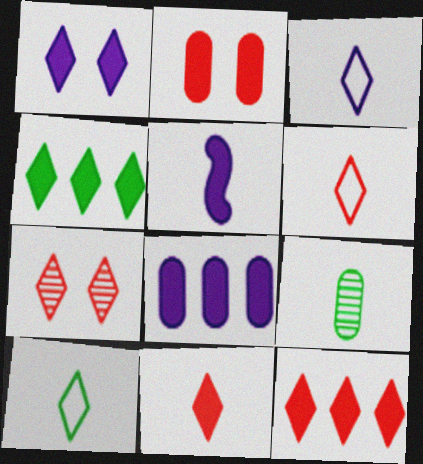[[1, 4, 11], 
[1, 5, 8], 
[2, 4, 5], 
[3, 4, 7], 
[3, 6, 10], 
[5, 6, 9], 
[6, 7, 12]]